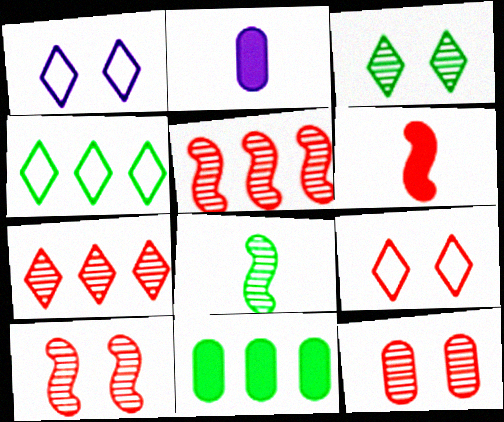[[2, 4, 10]]